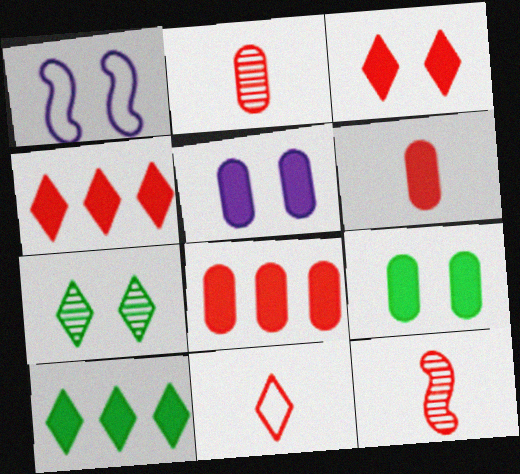[[1, 2, 10], 
[6, 11, 12]]